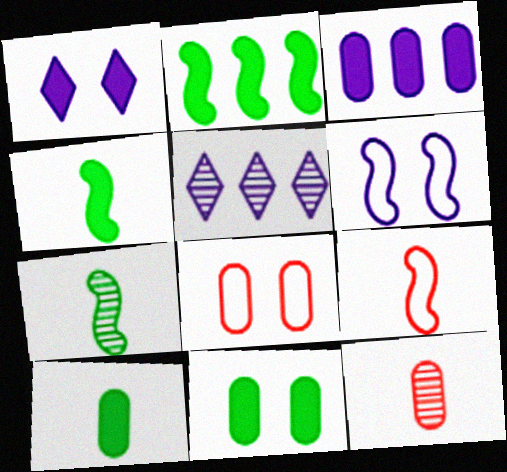[[4, 5, 8], 
[5, 9, 11]]